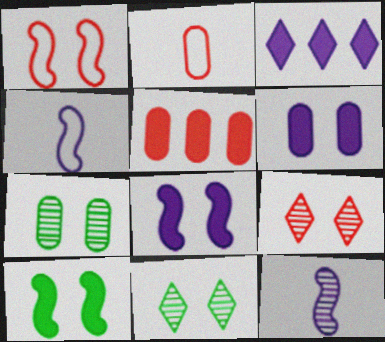[[1, 6, 11], 
[4, 5, 11]]